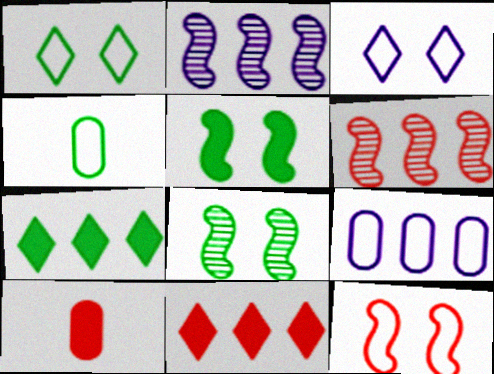[[1, 2, 10], 
[4, 7, 8], 
[6, 7, 9]]